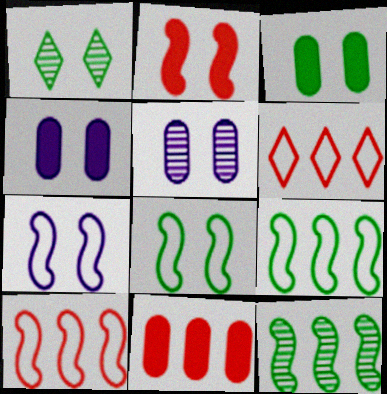[[1, 3, 8]]